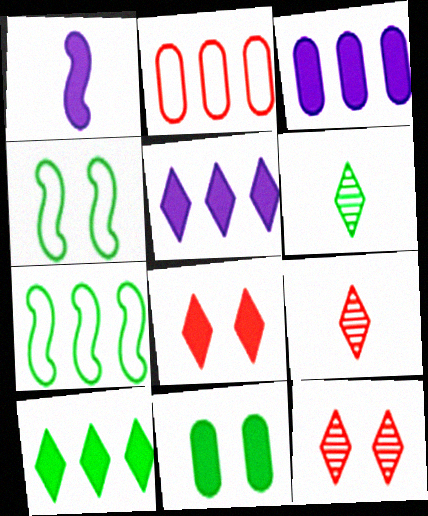[[3, 4, 9], 
[6, 7, 11]]